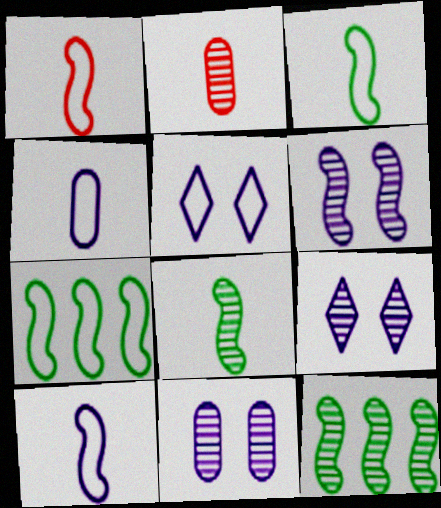[[1, 3, 10], 
[2, 9, 12], 
[6, 9, 11]]